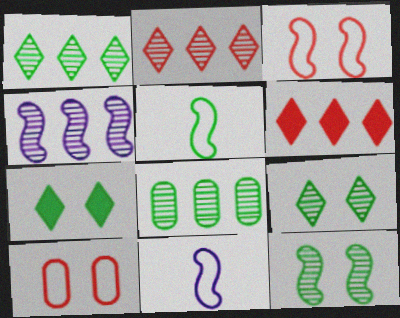[[2, 4, 8], 
[5, 7, 8]]